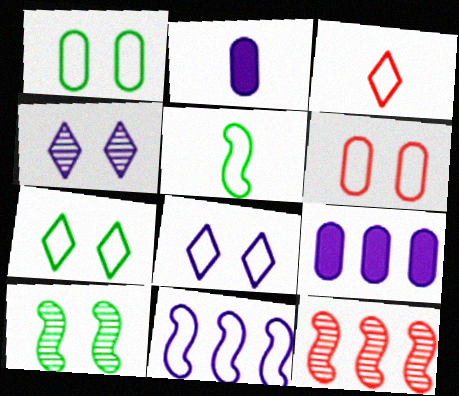[[1, 3, 11], 
[2, 4, 11], 
[2, 7, 12], 
[3, 9, 10]]